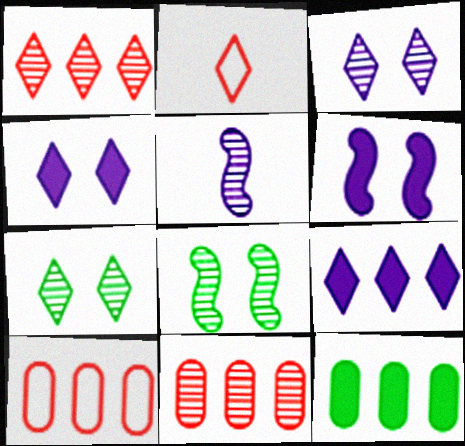[[2, 7, 9], 
[5, 7, 11]]